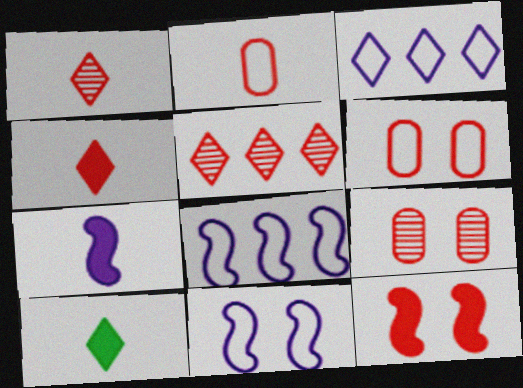[[2, 5, 12], 
[8, 9, 10]]